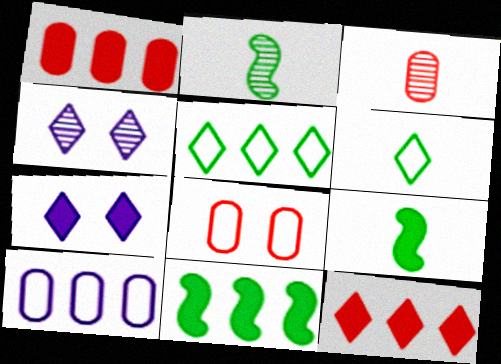[[1, 3, 8], 
[1, 7, 9], 
[4, 6, 12]]